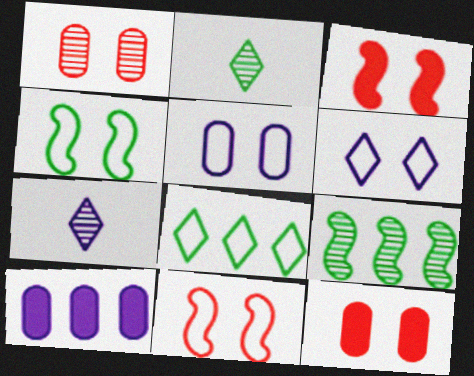[[1, 7, 9], 
[2, 10, 11]]